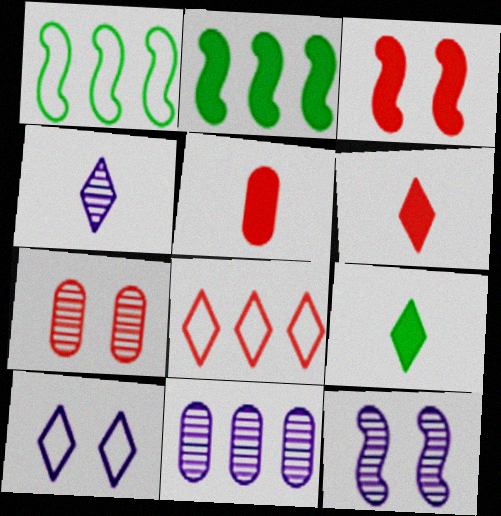[[2, 8, 11], 
[4, 11, 12]]